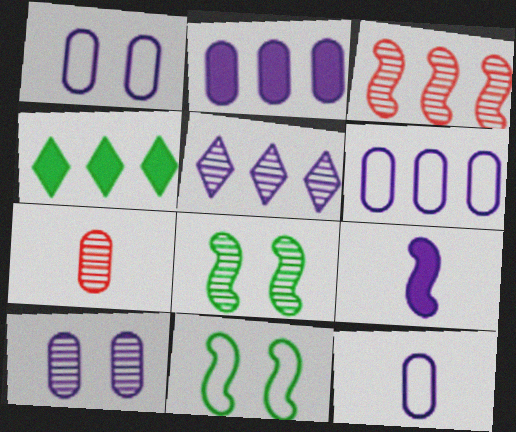[[1, 5, 9], 
[1, 6, 12], 
[2, 10, 12], 
[3, 4, 6], 
[3, 9, 11], 
[5, 7, 8]]